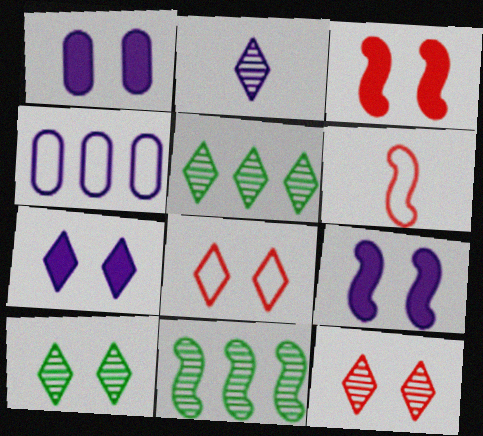[[1, 5, 6], 
[1, 7, 9], 
[2, 4, 9], 
[2, 5, 12], 
[6, 9, 11], 
[7, 8, 10]]